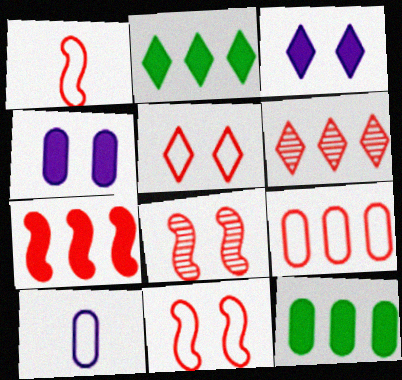[[1, 5, 9], 
[1, 7, 8], 
[2, 8, 10], 
[6, 7, 9]]